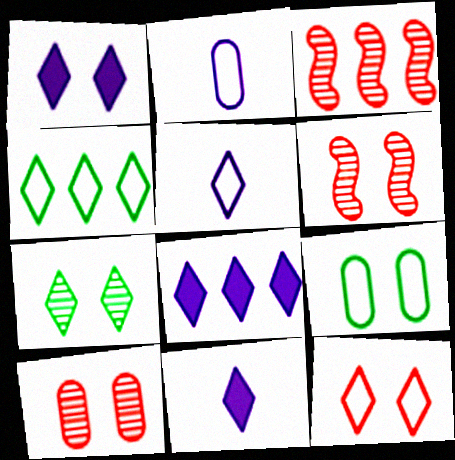[[1, 6, 9], 
[1, 7, 12], 
[1, 8, 11], 
[3, 9, 11], 
[4, 5, 12]]